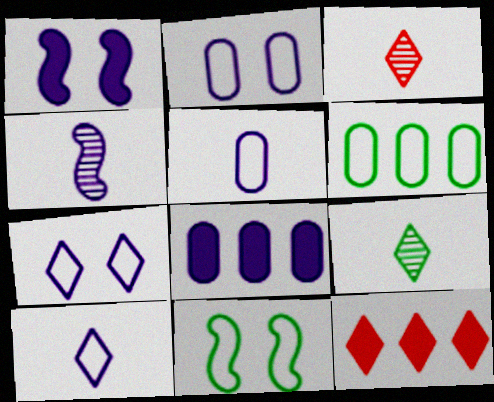[[1, 3, 6], 
[3, 8, 11], 
[4, 7, 8], 
[7, 9, 12]]